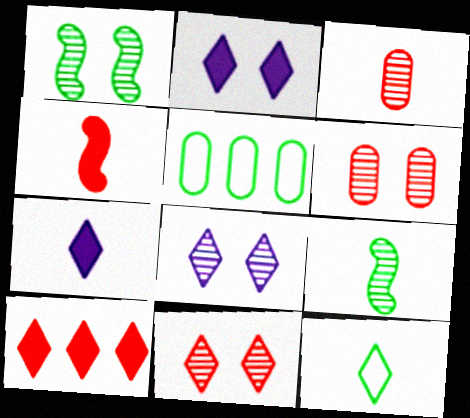[[1, 6, 8], 
[4, 5, 8], 
[8, 10, 12]]